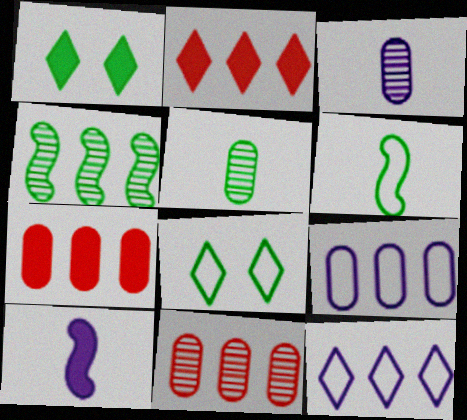[[1, 7, 10], 
[2, 4, 9], 
[4, 7, 12], 
[8, 10, 11]]